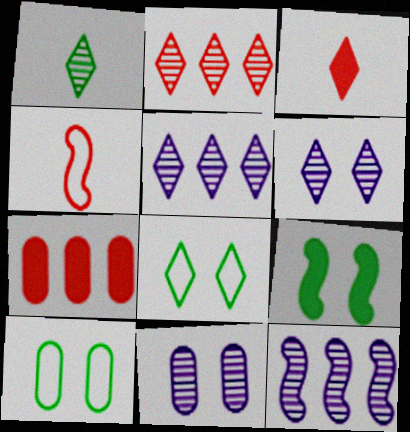[[1, 2, 6], 
[3, 5, 8], 
[3, 10, 12], 
[4, 9, 12]]